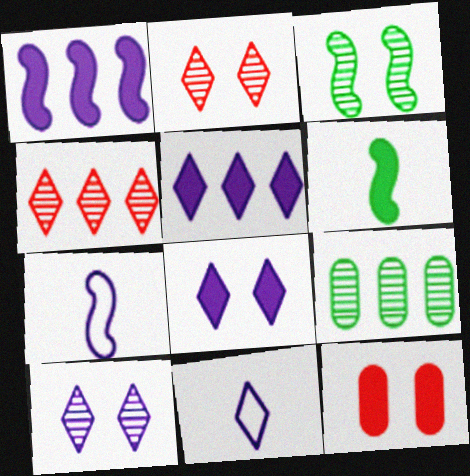[[5, 6, 12], 
[5, 10, 11]]